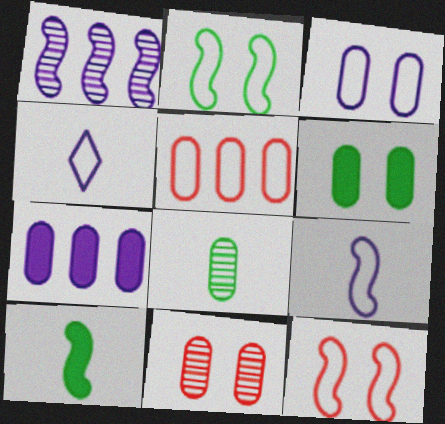[[1, 10, 12], 
[2, 4, 5], 
[3, 6, 11]]